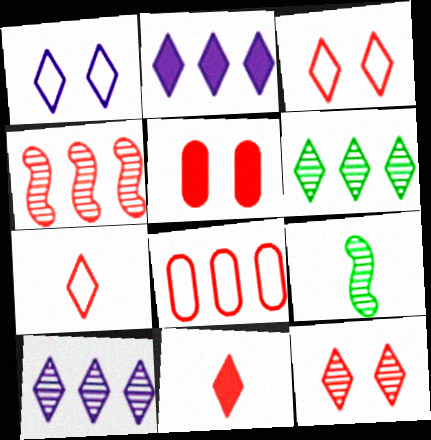[[1, 6, 11], 
[4, 5, 7]]